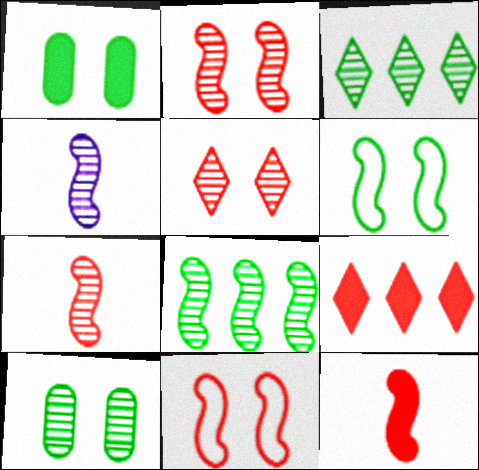[[2, 4, 8]]